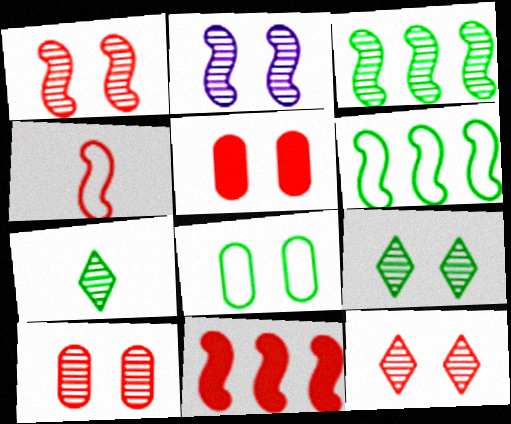[[1, 4, 11], 
[1, 10, 12], 
[2, 9, 10]]